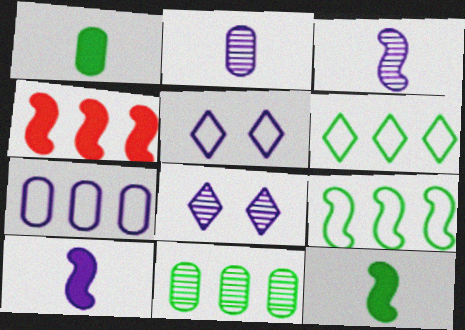[[7, 8, 10]]